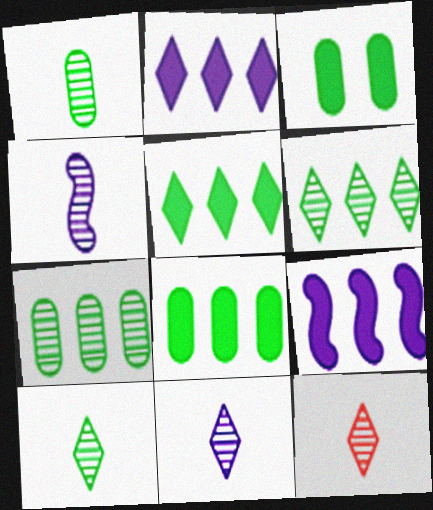[[1, 4, 12], 
[10, 11, 12]]